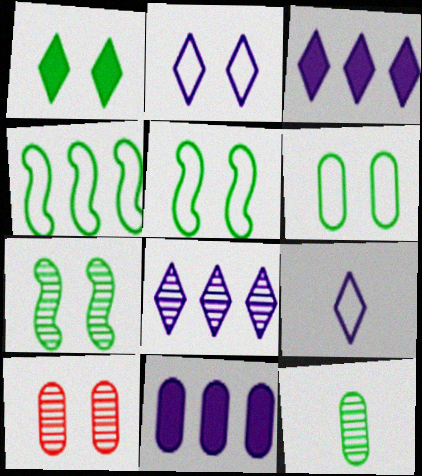[[1, 4, 12], 
[1, 6, 7]]